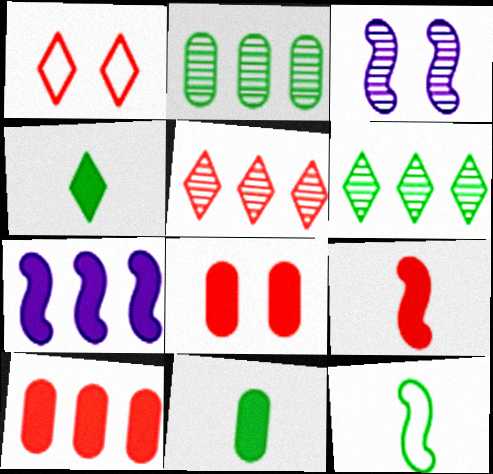[[4, 7, 8]]